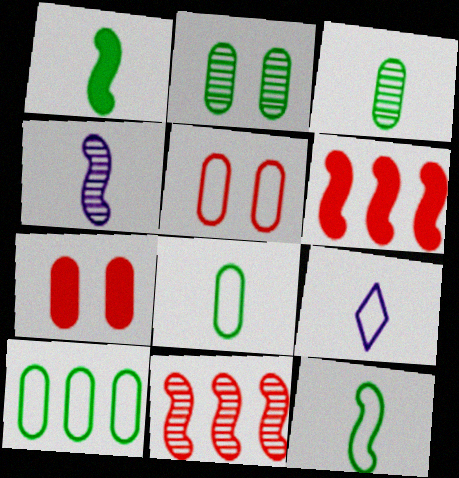[[2, 6, 9]]